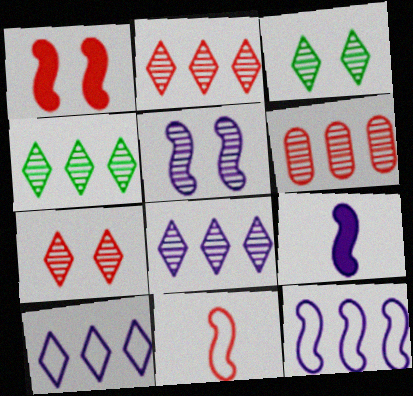[[2, 4, 8], 
[5, 9, 12]]